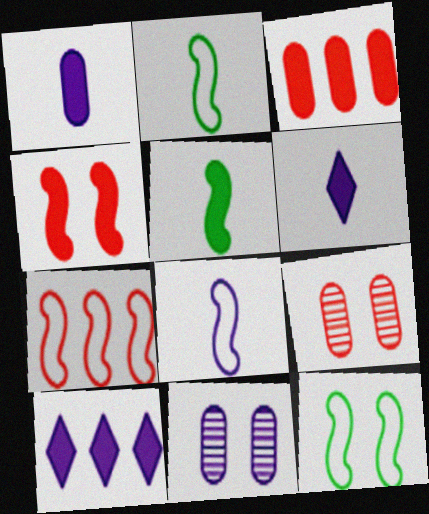[[2, 9, 10], 
[7, 8, 12], 
[8, 10, 11]]